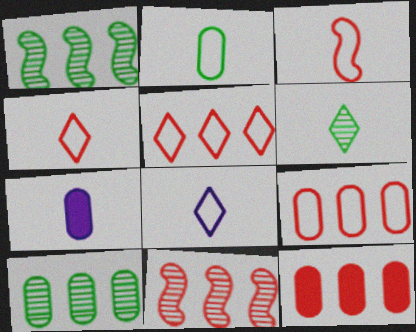[[2, 3, 8], 
[3, 6, 7], 
[5, 11, 12]]